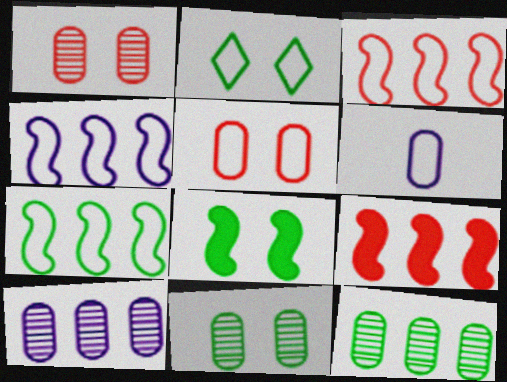[[2, 3, 6], 
[2, 8, 11], 
[3, 4, 7]]